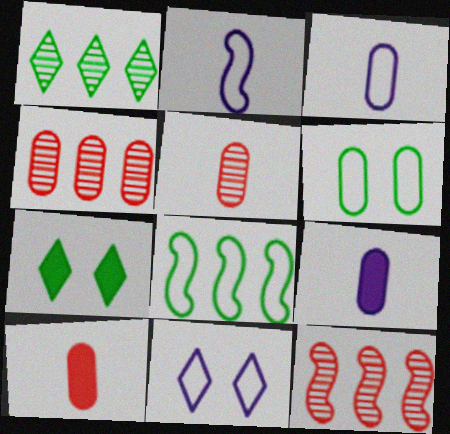[[2, 4, 7], 
[3, 7, 12], 
[4, 6, 9]]